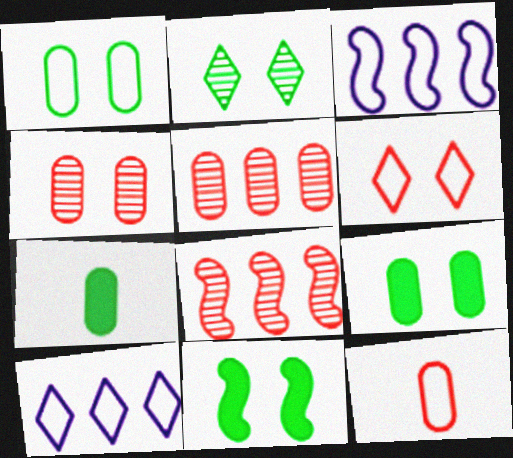[[1, 2, 11]]